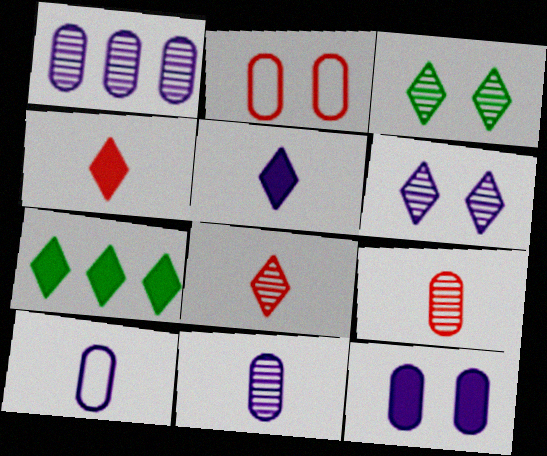[[1, 10, 12]]